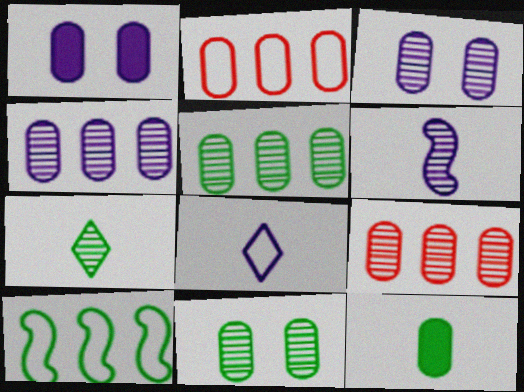[[2, 3, 12], 
[4, 5, 9]]